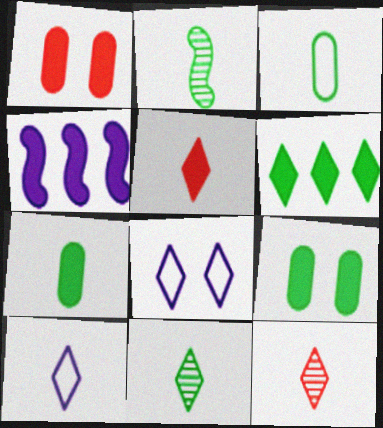[[4, 5, 9], 
[5, 10, 11], 
[6, 8, 12]]